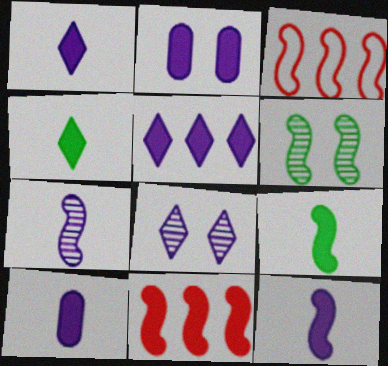[[1, 10, 12], 
[2, 4, 11], 
[2, 5, 12], 
[3, 6, 12]]